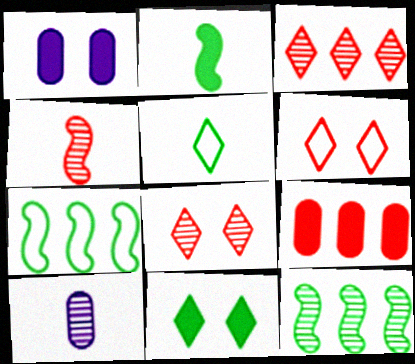[[4, 6, 9], 
[8, 10, 12]]